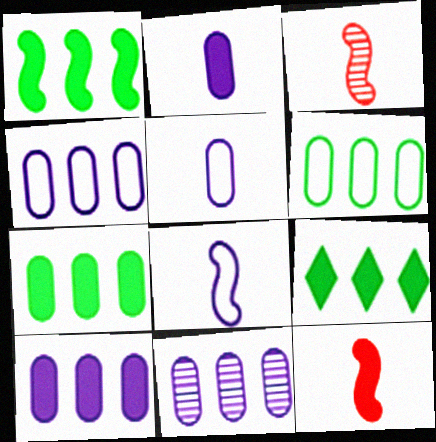[[1, 7, 9], 
[4, 10, 11]]